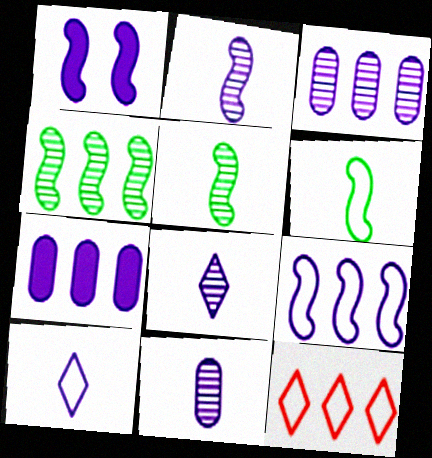[[1, 2, 9], 
[1, 3, 10], 
[2, 8, 11], 
[4, 7, 12]]